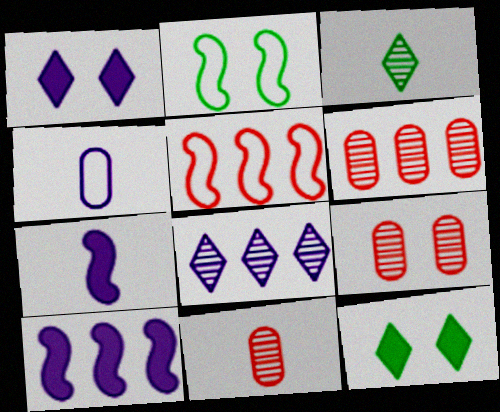[[1, 2, 9], 
[6, 9, 11]]